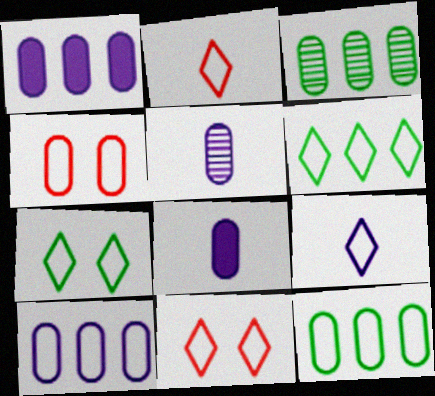[[3, 4, 8], 
[6, 9, 11]]